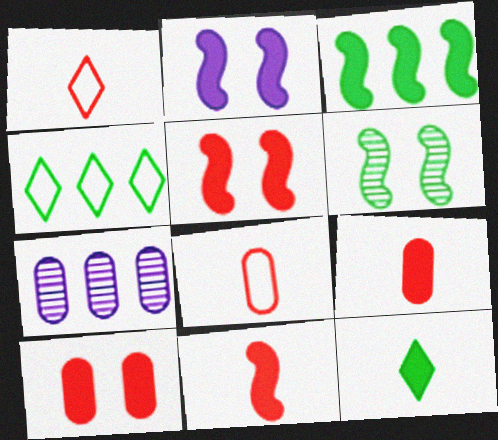[[2, 3, 11]]